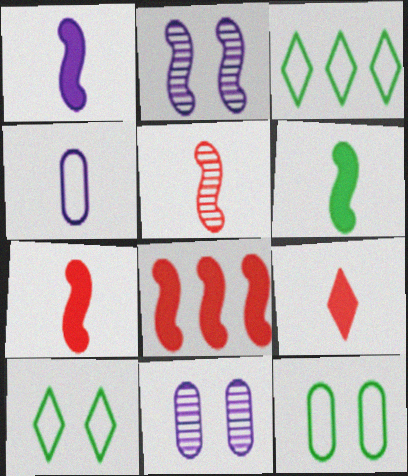[[1, 6, 7], 
[3, 7, 11]]